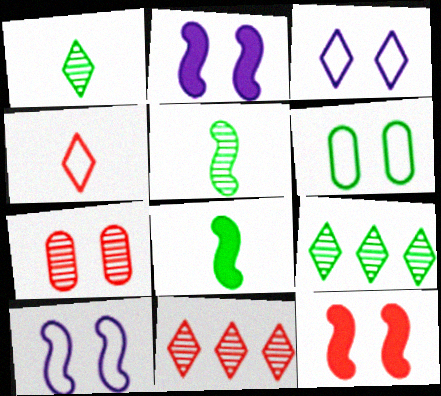[[6, 8, 9]]